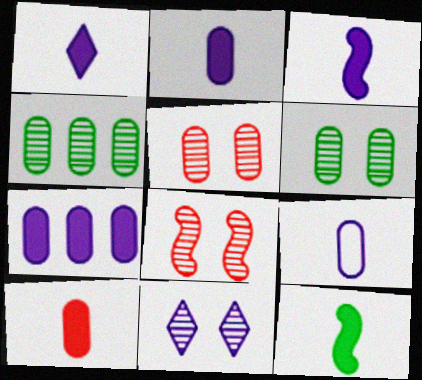[[1, 2, 3], 
[1, 10, 12], 
[6, 8, 11]]